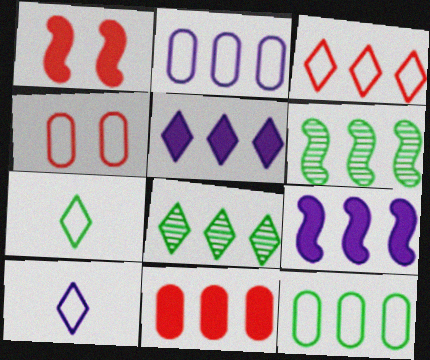[[3, 5, 8]]